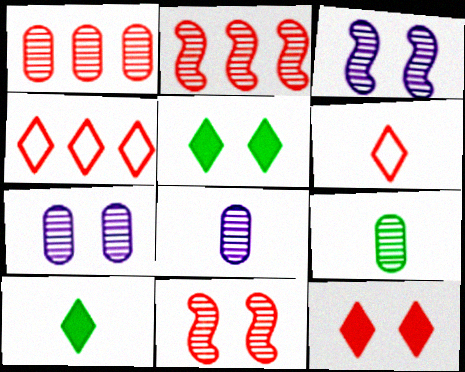[[1, 7, 9]]